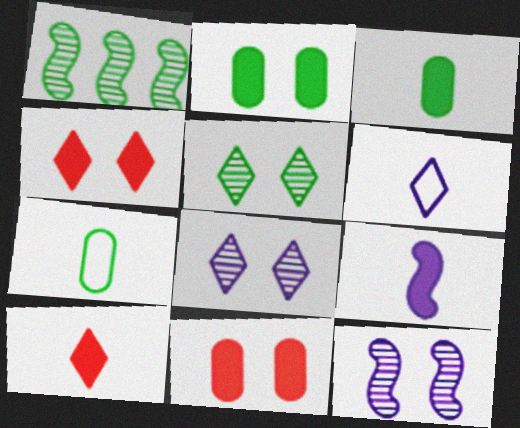[[1, 6, 11], 
[3, 9, 10]]